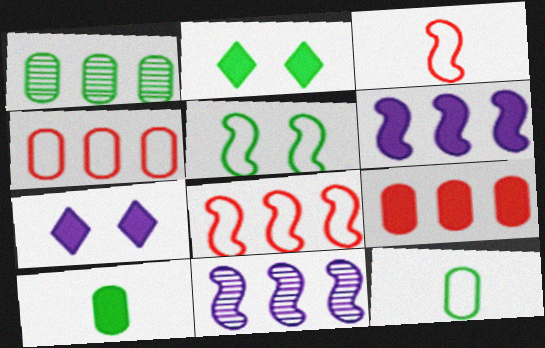[[1, 3, 7]]